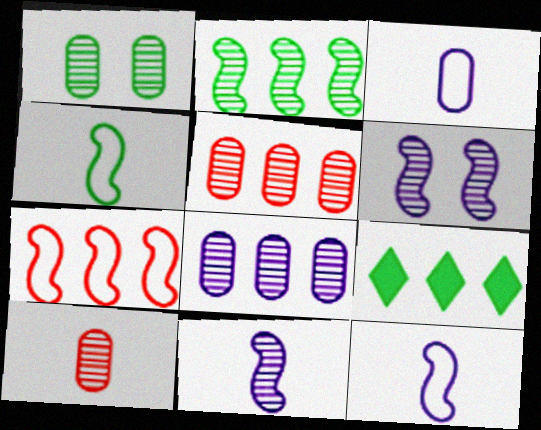[[1, 4, 9], 
[1, 8, 10], 
[7, 8, 9]]